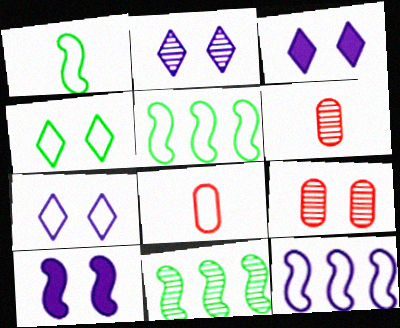[[2, 3, 7], 
[2, 6, 11], 
[3, 5, 6], 
[3, 8, 11], 
[4, 8, 12], 
[4, 9, 10], 
[5, 7, 8]]